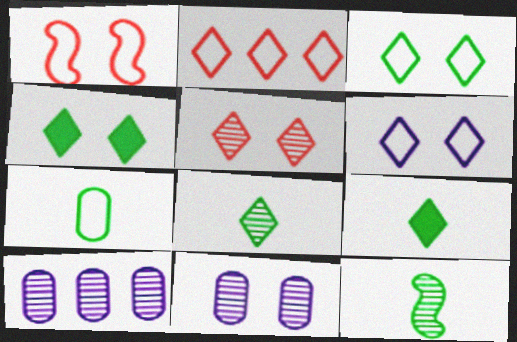[[1, 4, 11], 
[1, 9, 10], 
[4, 5, 6], 
[5, 10, 12], 
[7, 9, 12]]